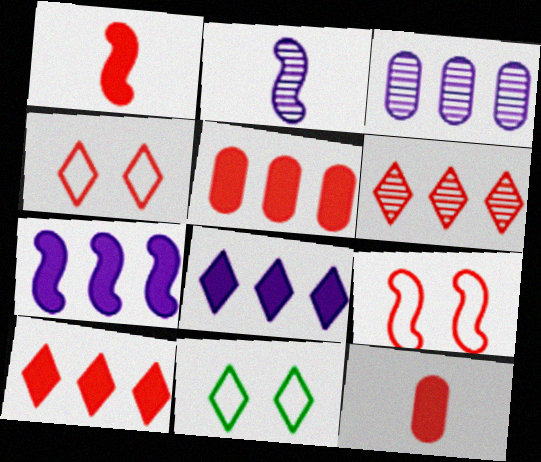[[1, 3, 11], 
[2, 5, 11], 
[6, 9, 12]]